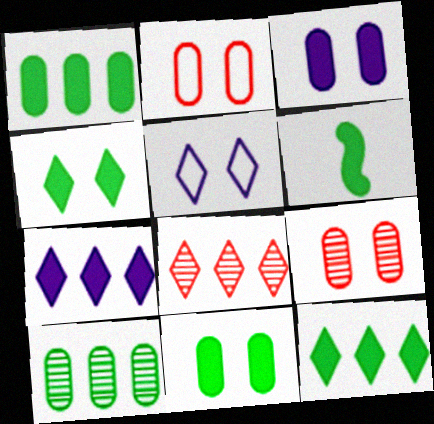[[1, 4, 6], 
[6, 11, 12]]